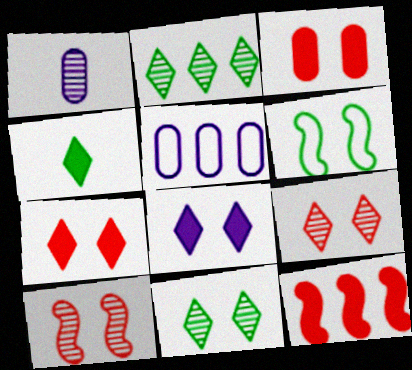[[1, 2, 10], 
[2, 5, 12], 
[4, 5, 10]]